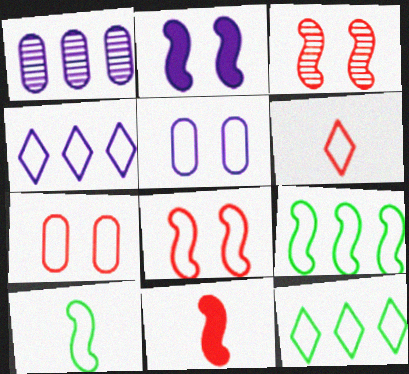[[4, 7, 10], 
[5, 6, 9]]